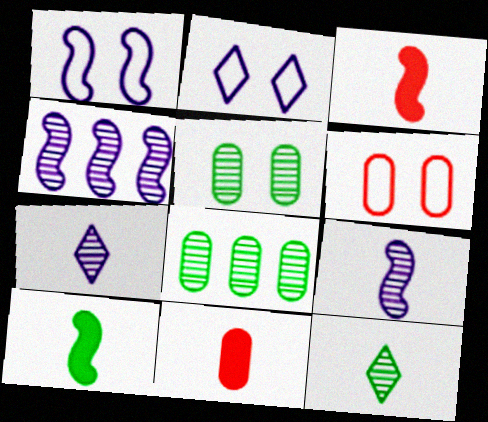[[2, 3, 8]]